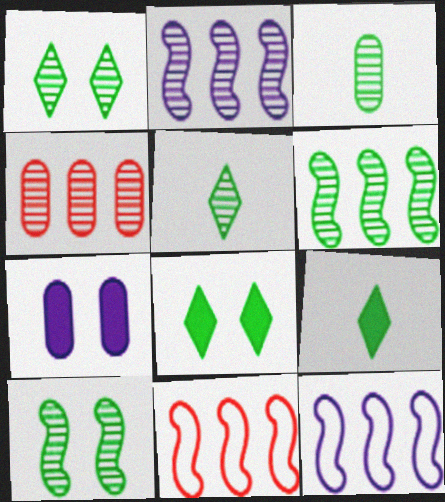[[1, 3, 6], 
[5, 7, 11]]